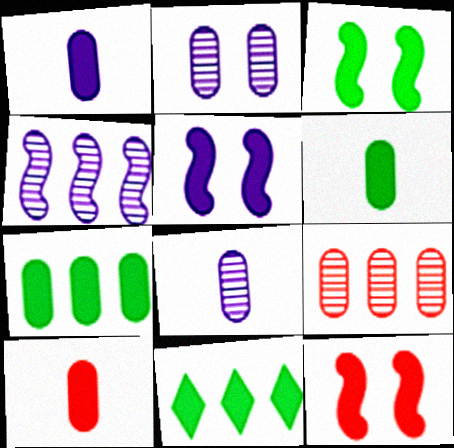[[1, 6, 10], 
[1, 11, 12], 
[3, 5, 12], 
[3, 6, 11], 
[5, 10, 11]]